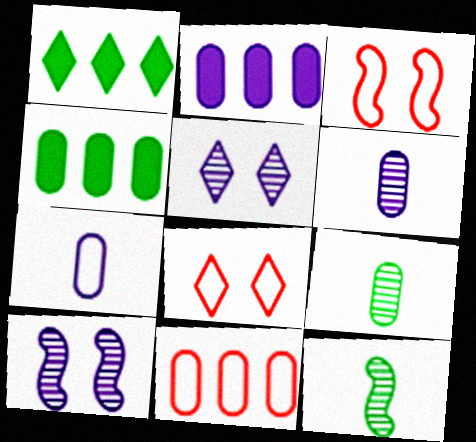[[1, 3, 6], 
[2, 8, 12]]